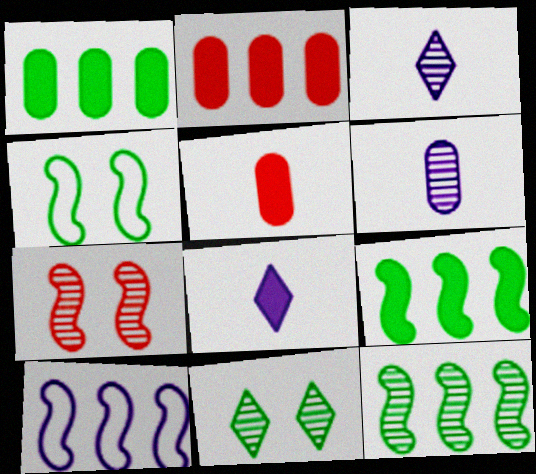[[2, 3, 4], 
[5, 10, 11]]